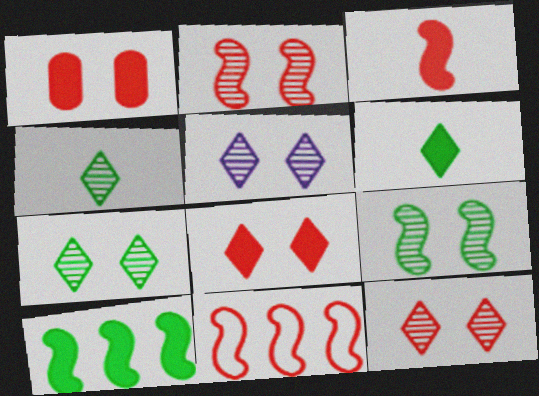[[2, 3, 11], 
[5, 7, 12]]